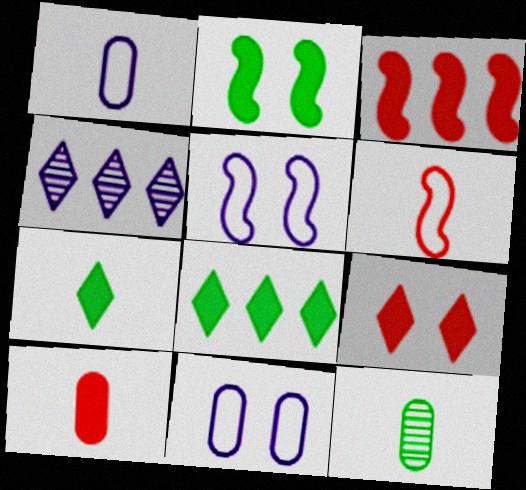[[1, 10, 12], 
[3, 9, 10]]